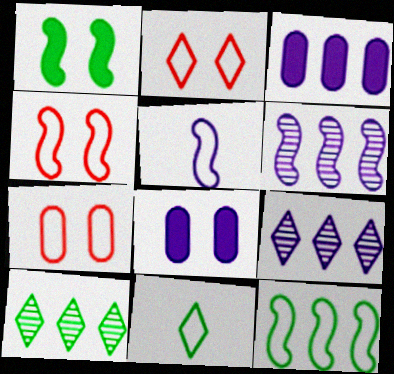[[2, 4, 7], 
[4, 5, 12], 
[5, 8, 9]]